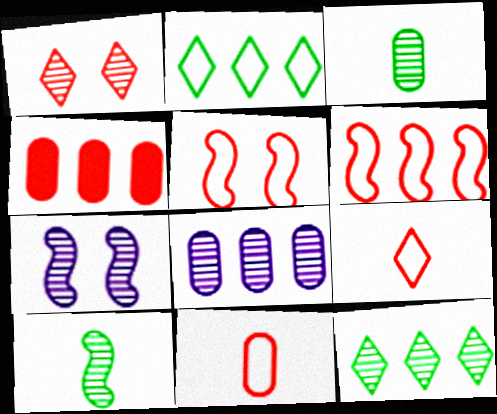[[1, 8, 10]]